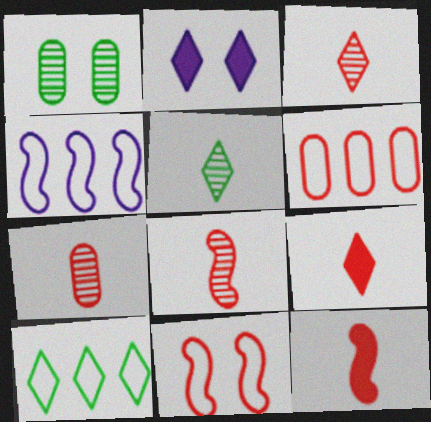[[1, 2, 11], 
[1, 4, 9], 
[2, 3, 10], 
[3, 7, 8], 
[4, 6, 10]]